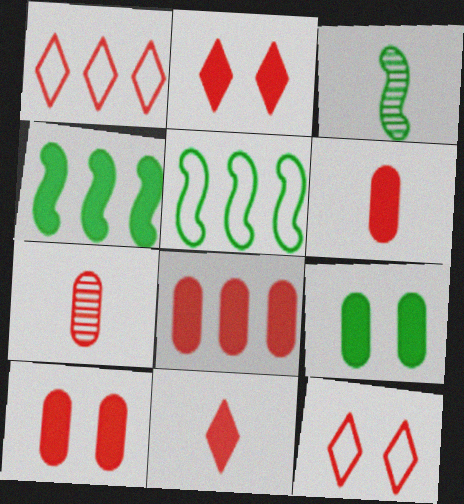[[6, 8, 10]]